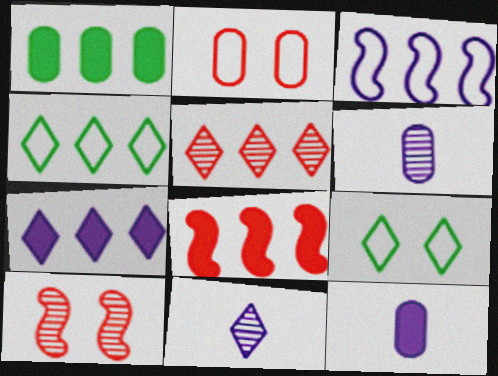[[1, 2, 6], 
[1, 3, 5], 
[1, 7, 8], 
[4, 5, 7], 
[4, 10, 12], 
[6, 8, 9]]